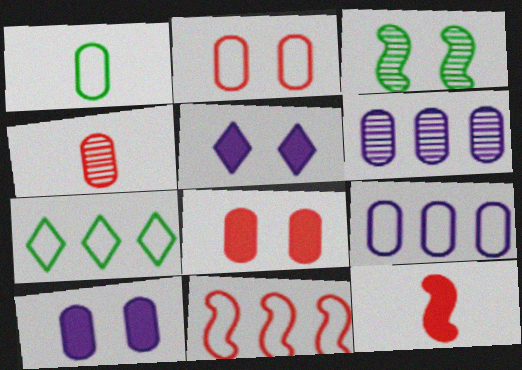[[1, 2, 9], 
[1, 6, 8], 
[2, 3, 5], 
[7, 9, 11]]